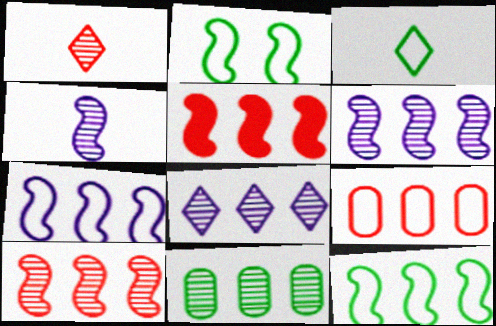[[2, 4, 5], 
[5, 6, 12], 
[8, 10, 11]]